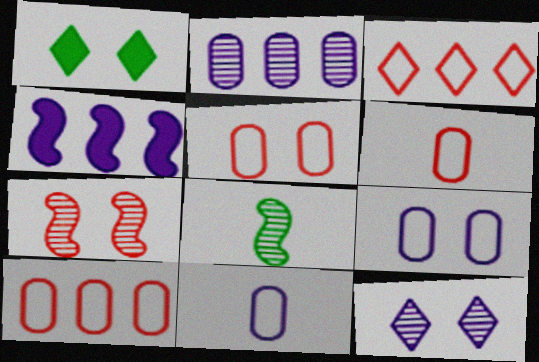[[1, 7, 9], 
[4, 11, 12], 
[5, 6, 10]]